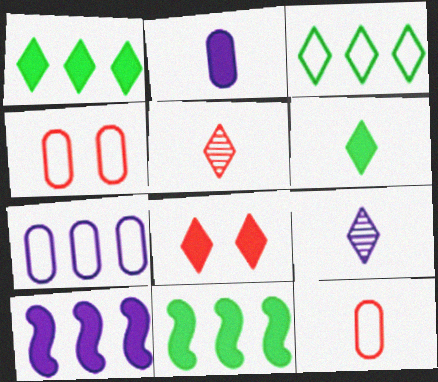[[2, 8, 11], 
[3, 8, 9], 
[4, 9, 11]]